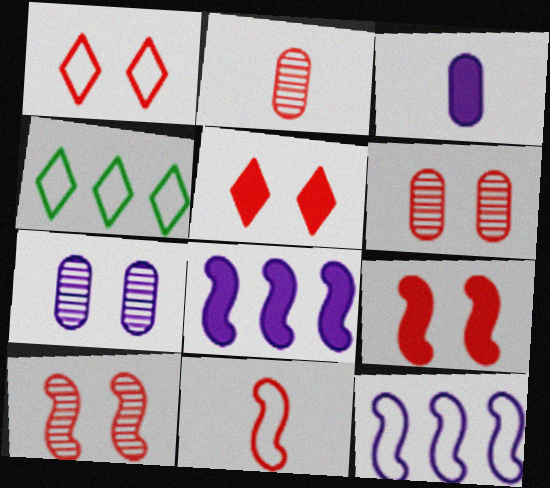[[1, 6, 9], 
[3, 4, 10]]